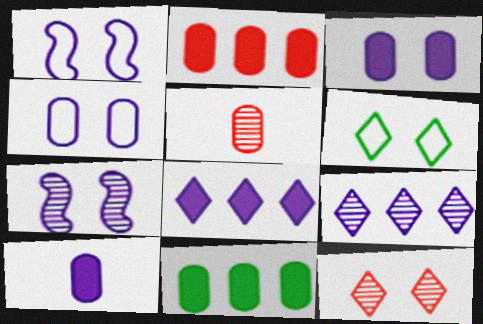[[1, 9, 10], 
[4, 5, 11]]